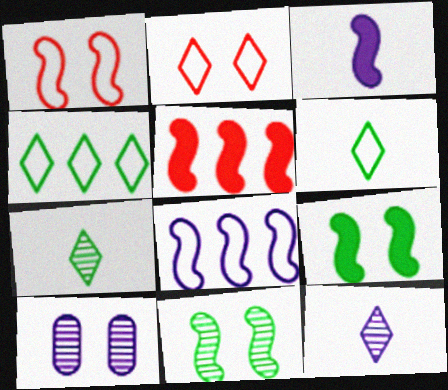[[2, 9, 10], 
[3, 5, 9], 
[5, 6, 10]]